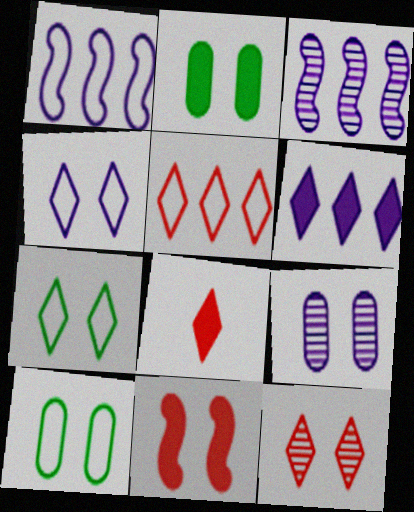[[3, 8, 10], 
[5, 8, 12], 
[7, 9, 11]]